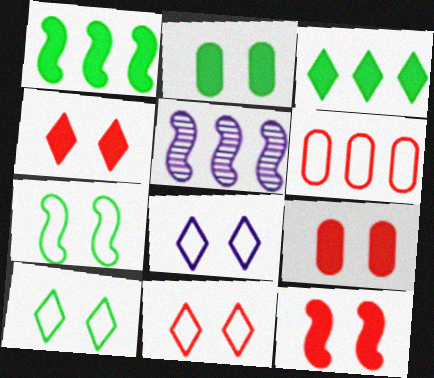[[3, 5, 6], 
[4, 9, 12], 
[8, 10, 11]]